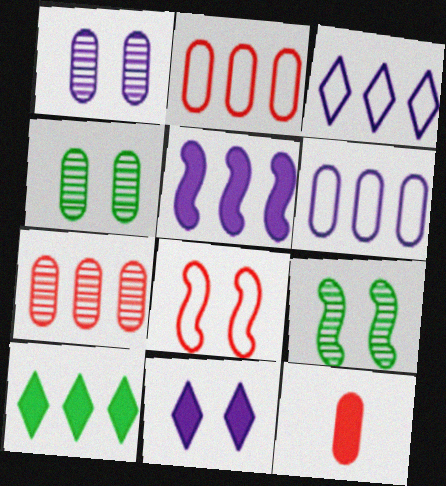[[3, 9, 12], 
[4, 6, 12], 
[4, 8, 11]]